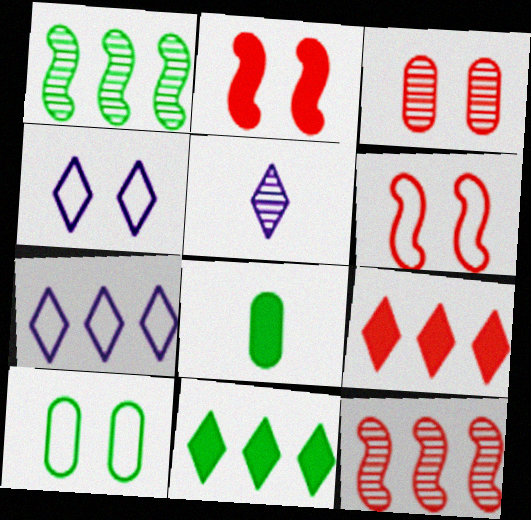[[1, 3, 5], 
[4, 6, 10], 
[4, 8, 12]]